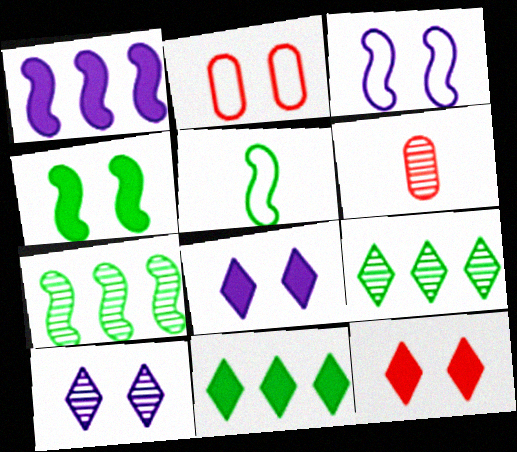[[2, 4, 10], 
[3, 6, 11], 
[4, 5, 7], 
[6, 7, 10]]